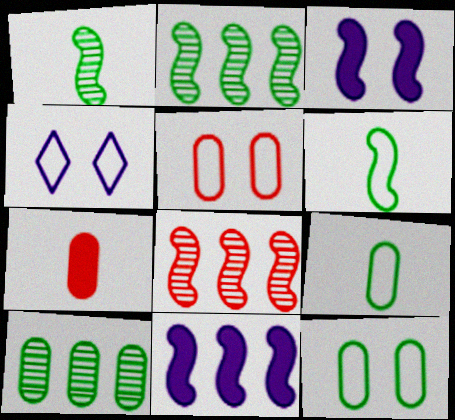[[2, 4, 7], 
[3, 6, 8]]